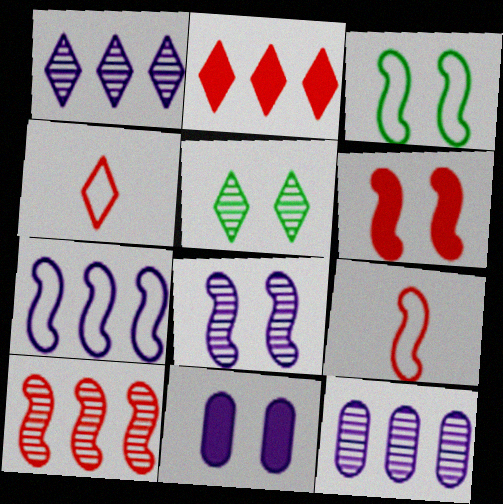[[3, 6, 8], 
[3, 7, 9], 
[6, 9, 10]]